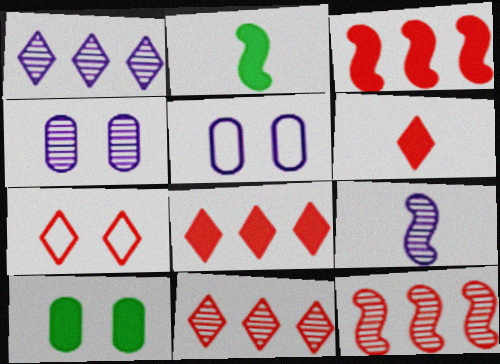[[1, 4, 9], 
[2, 5, 11], 
[6, 7, 11]]